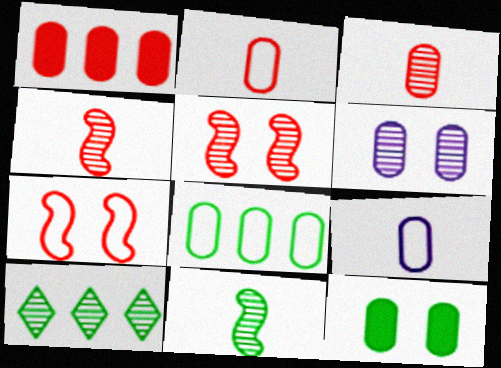[[4, 6, 10]]